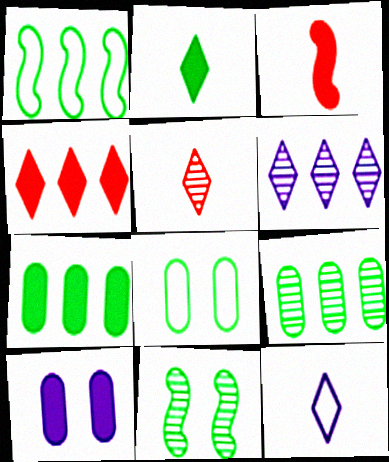[[1, 5, 10], 
[2, 5, 12], 
[3, 6, 8]]